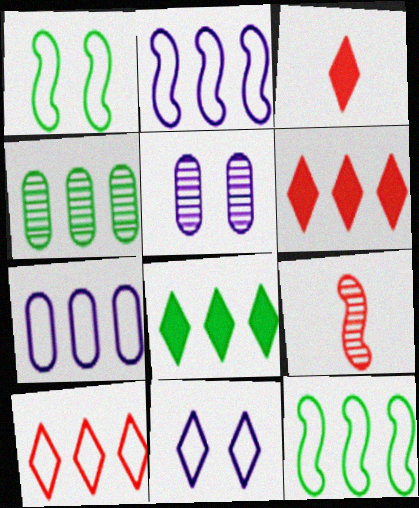[[2, 4, 6], 
[3, 5, 12], 
[4, 8, 12], 
[7, 10, 12]]